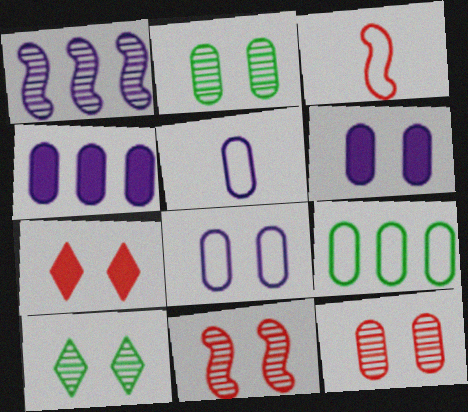[[3, 4, 10]]